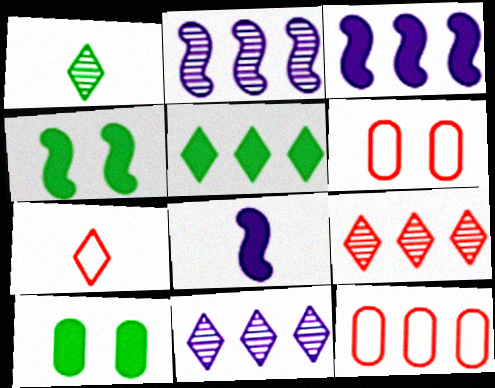[[1, 3, 6], 
[2, 5, 12], 
[2, 7, 10]]